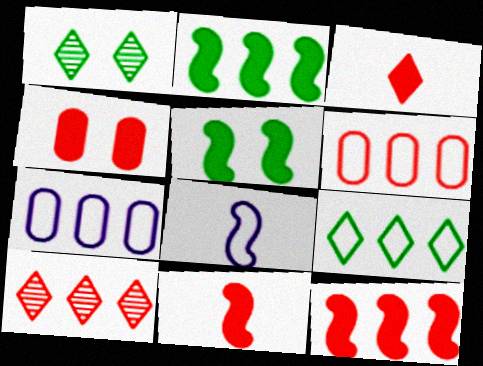[[1, 7, 11], 
[2, 7, 10], 
[3, 4, 12], 
[6, 10, 12]]